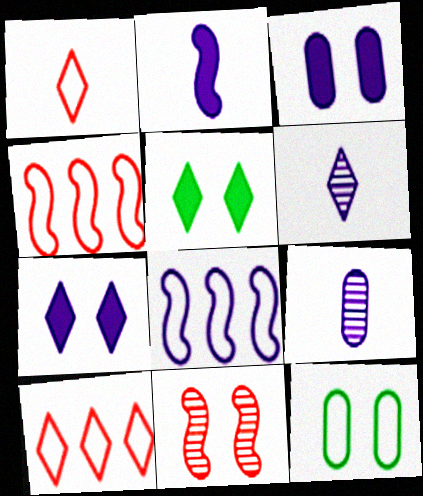[[1, 8, 12], 
[3, 6, 8], 
[4, 5, 9], 
[5, 6, 10], 
[7, 8, 9], 
[7, 11, 12]]